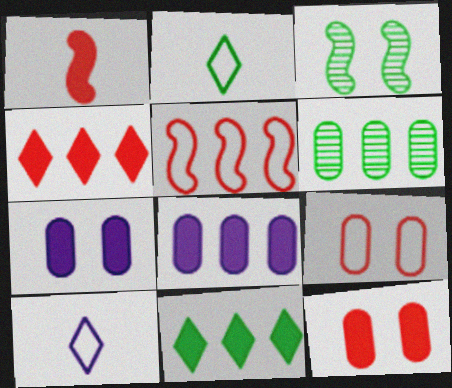[[1, 4, 12], 
[1, 7, 11]]